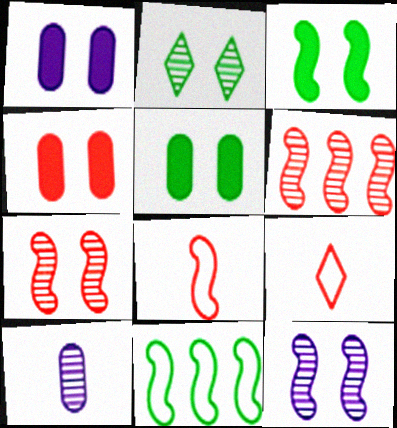[[1, 4, 5], 
[2, 6, 10], 
[4, 6, 9]]